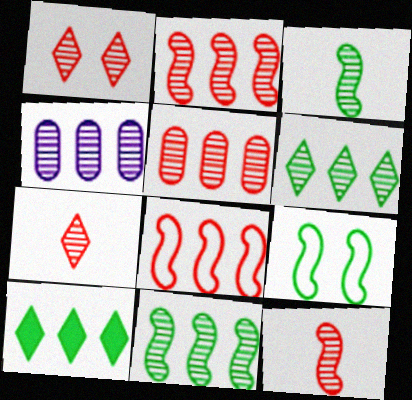[[1, 3, 4], 
[1, 5, 12], 
[2, 4, 6], 
[4, 8, 10]]